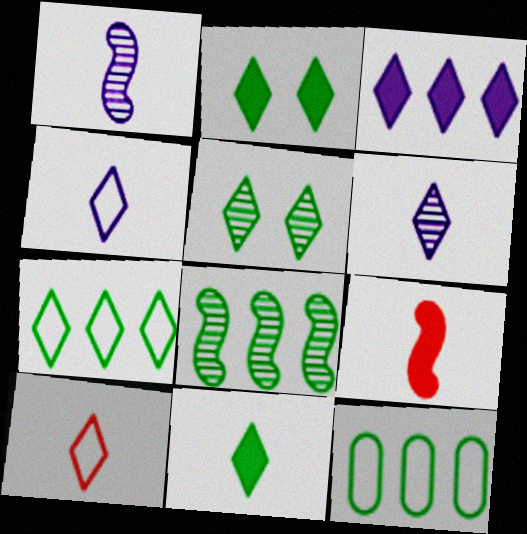[[3, 5, 10], 
[5, 7, 11], 
[6, 10, 11]]